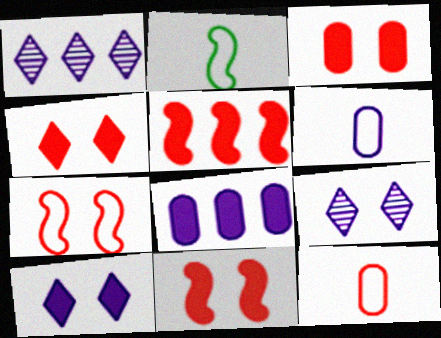[[1, 2, 3], 
[3, 4, 11]]